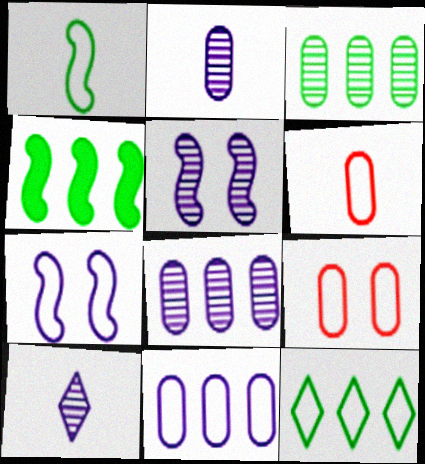[[3, 4, 12], 
[4, 9, 10], 
[5, 8, 10], 
[6, 7, 12]]